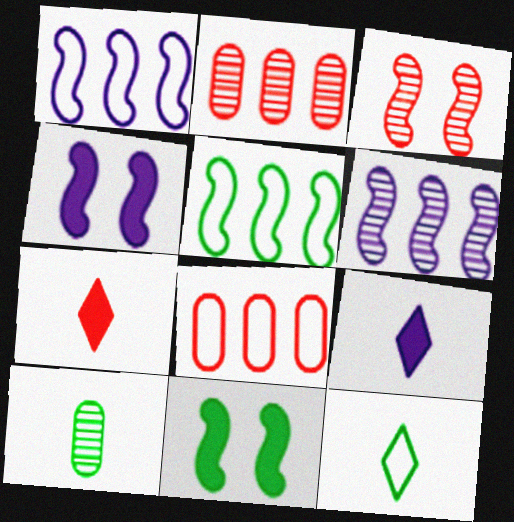[[2, 4, 12], 
[3, 7, 8]]